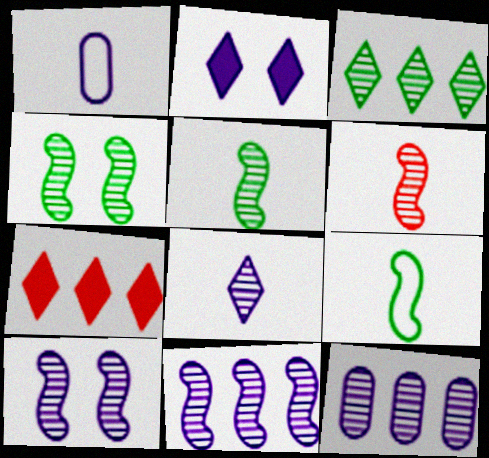[[1, 2, 11], 
[1, 4, 7], 
[4, 6, 11], 
[8, 10, 12]]